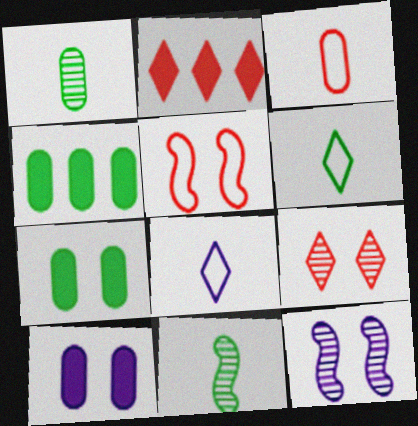[]